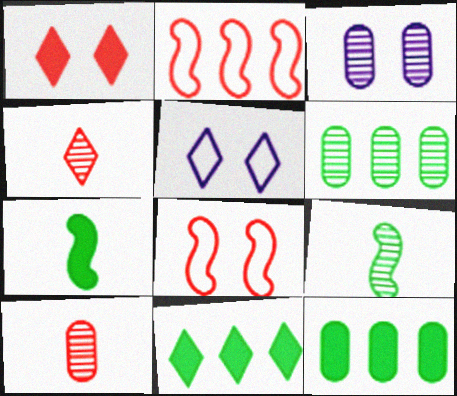[[1, 2, 10], 
[3, 6, 10], 
[4, 5, 11]]